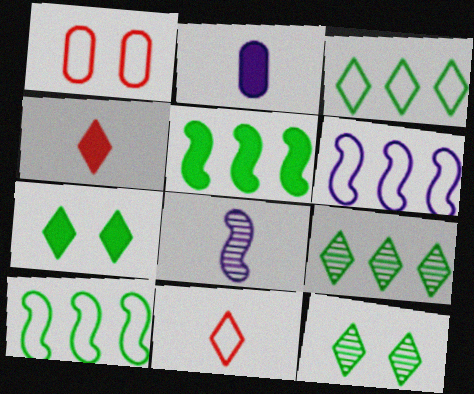[]